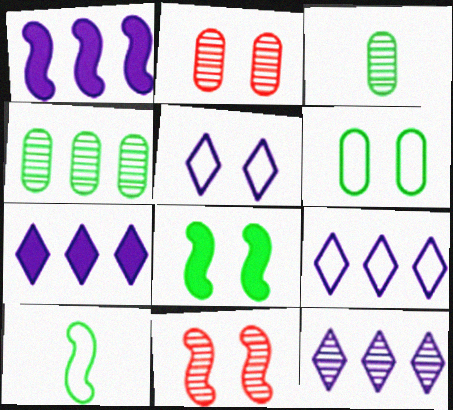[[1, 10, 11], 
[2, 5, 8], 
[2, 7, 10], 
[3, 11, 12], 
[7, 9, 12]]